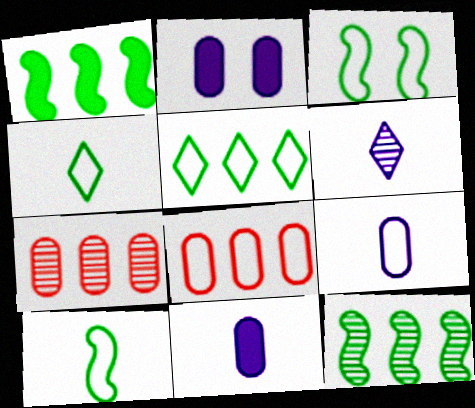[]